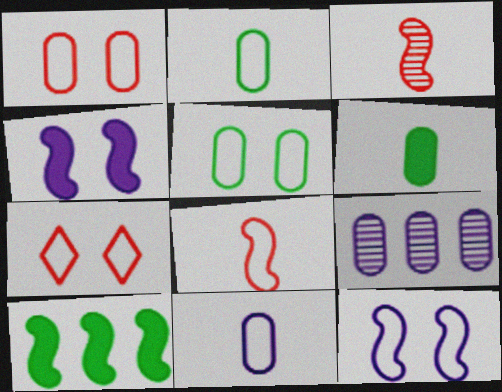[[1, 6, 9], 
[3, 10, 12], 
[5, 7, 12]]